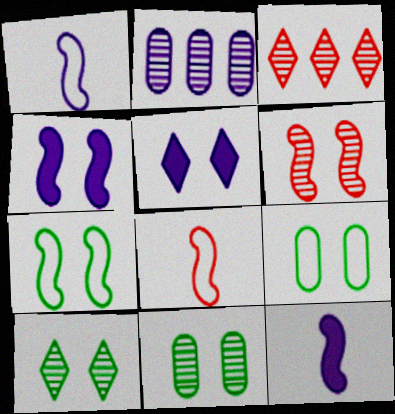[[1, 2, 5], 
[3, 9, 12], 
[4, 6, 7], 
[5, 6, 9]]